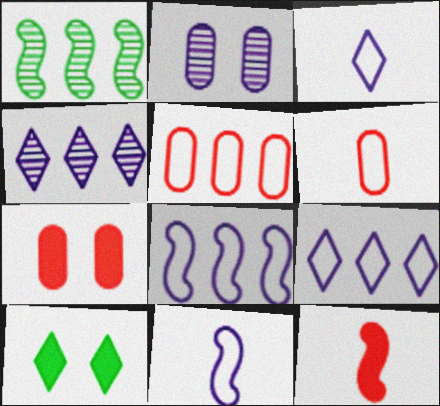[[1, 3, 7]]